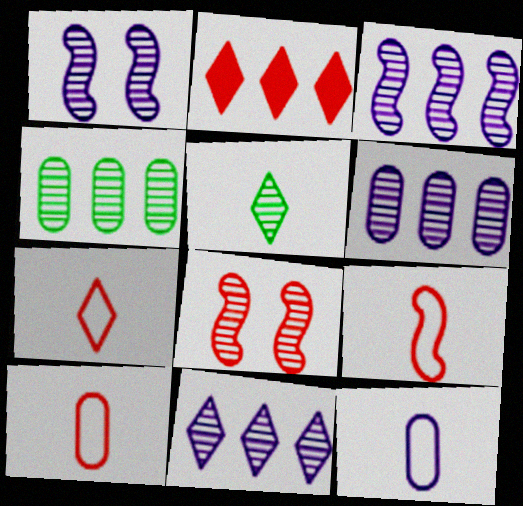[[2, 8, 10], 
[3, 6, 11], 
[5, 6, 8], 
[7, 9, 10]]